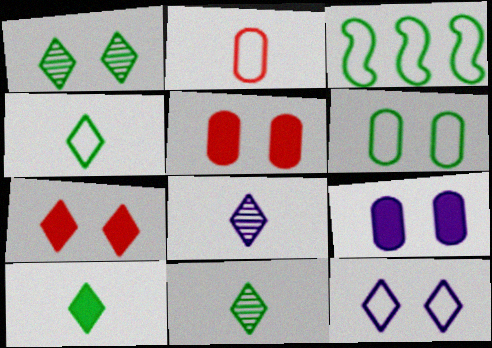[[1, 7, 12], 
[2, 3, 12], 
[3, 4, 6], 
[3, 5, 8], 
[4, 10, 11]]